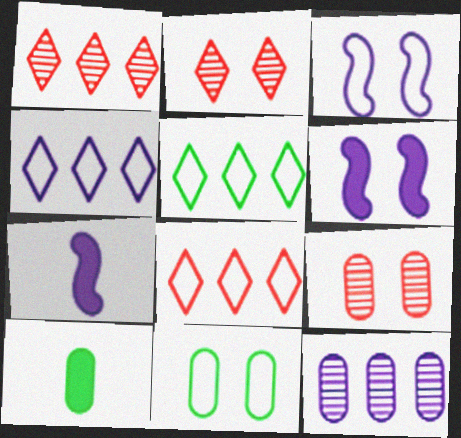[[1, 3, 10], 
[1, 7, 11], 
[2, 6, 11], 
[4, 5, 8], 
[5, 7, 9]]